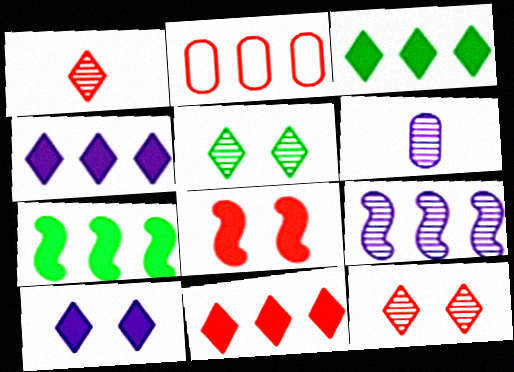[[1, 2, 8], 
[2, 3, 9], 
[3, 4, 11]]